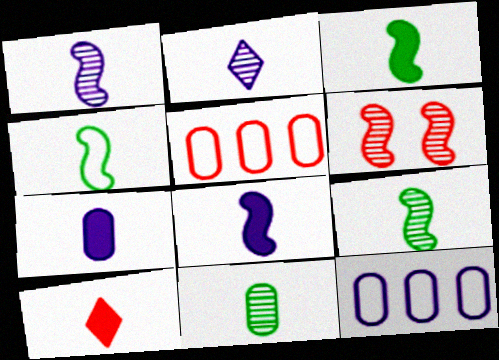[[3, 4, 9], 
[3, 7, 10], 
[5, 6, 10]]